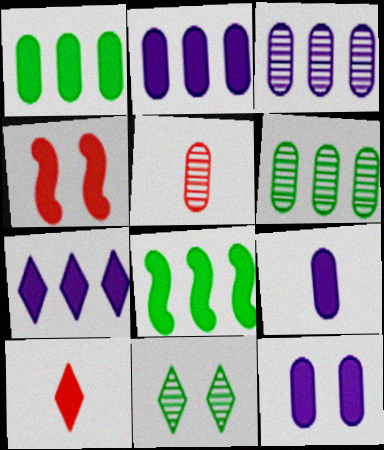[[2, 9, 12], 
[8, 10, 12]]